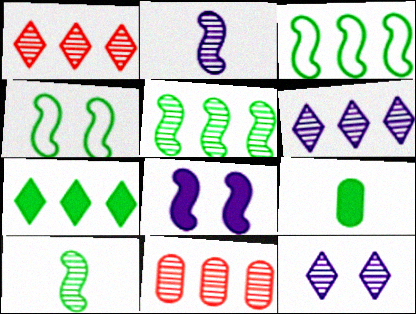[[5, 6, 11], 
[10, 11, 12]]